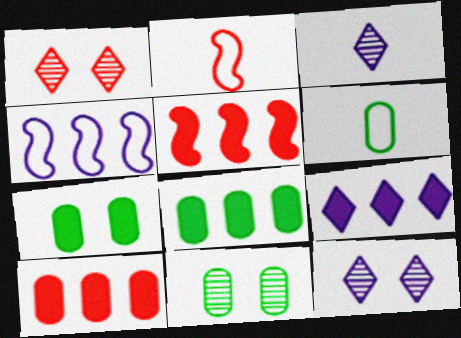[[1, 2, 10], 
[2, 8, 12], 
[2, 9, 11], 
[5, 6, 12], 
[5, 8, 9], 
[6, 8, 11]]